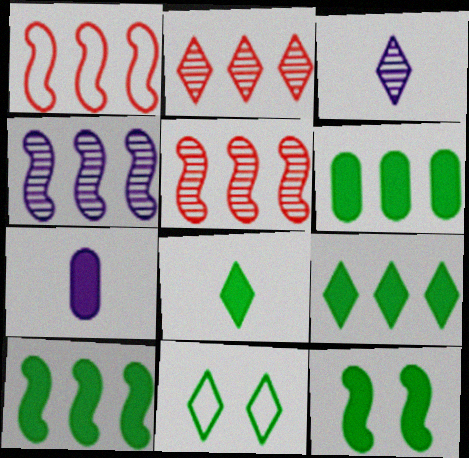[[1, 4, 10], 
[5, 7, 11], 
[6, 8, 12], 
[6, 9, 10]]